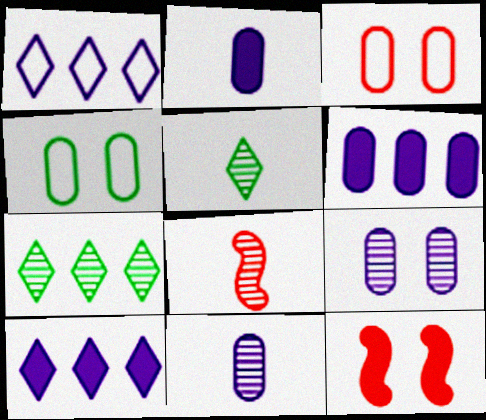[[4, 8, 10], 
[5, 8, 11], 
[7, 8, 9]]